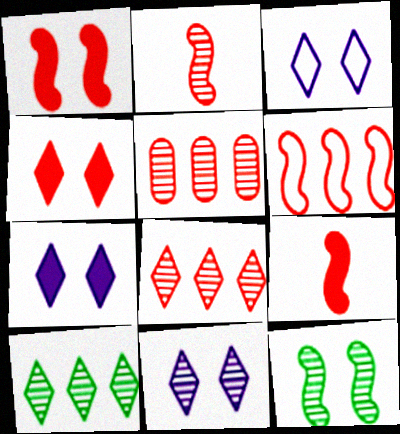[[1, 2, 6], 
[3, 7, 11]]